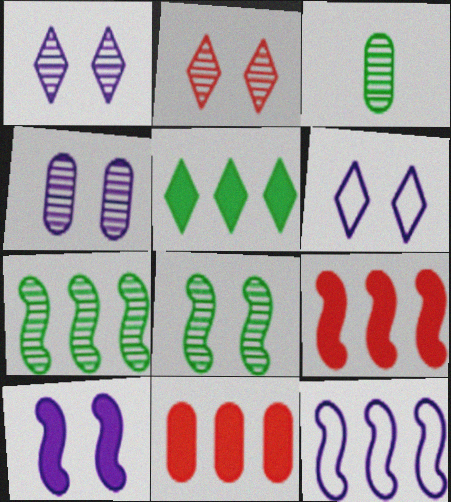[[2, 4, 8], 
[3, 6, 9], 
[4, 6, 10], 
[7, 9, 12]]